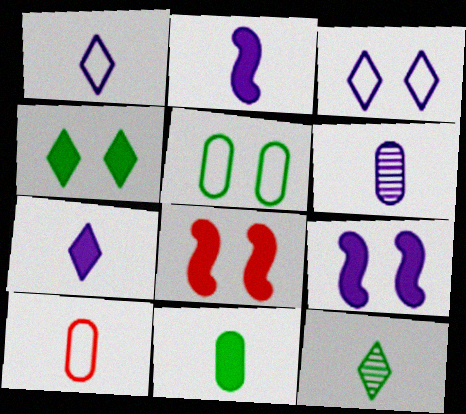[[1, 2, 6], 
[2, 10, 12], 
[6, 10, 11]]